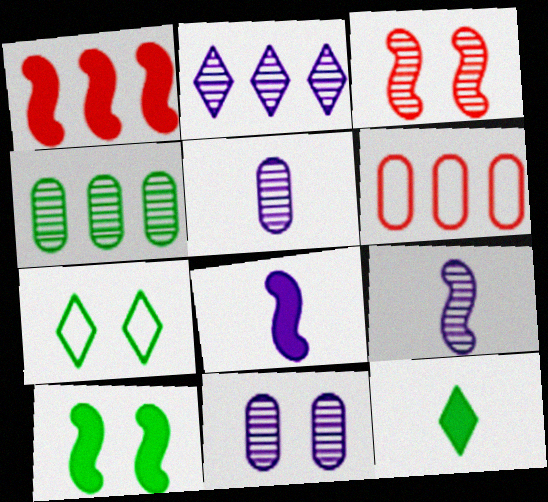[[1, 5, 7], 
[1, 8, 10], 
[2, 9, 11]]